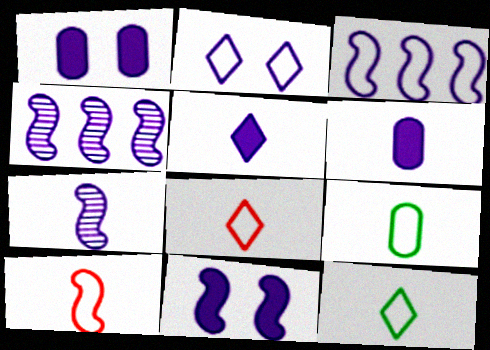[[2, 4, 6], 
[3, 7, 11]]